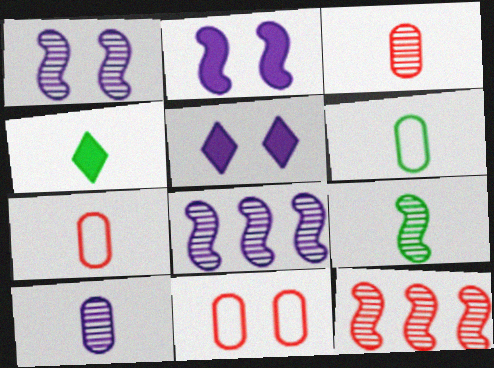[[1, 9, 12], 
[4, 6, 9], 
[4, 8, 11], 
[5, 6, 12]]